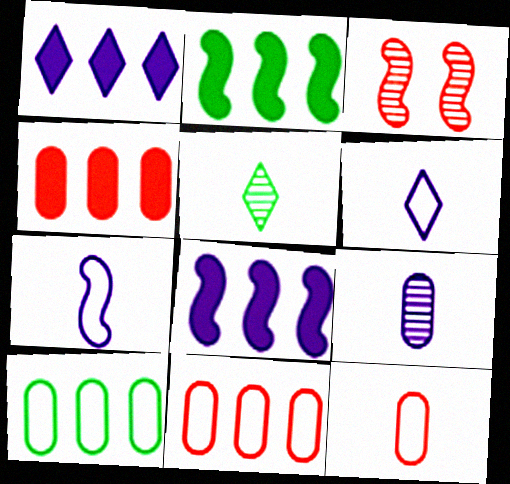[[1, 2, 4], 
[2, 3, 7]]